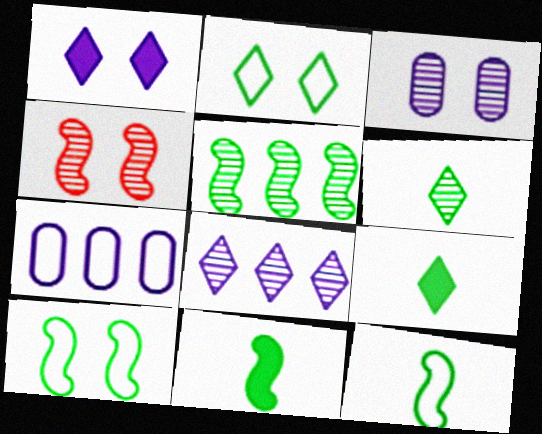[[4, 7, 9], 
[5, 10, 11]]